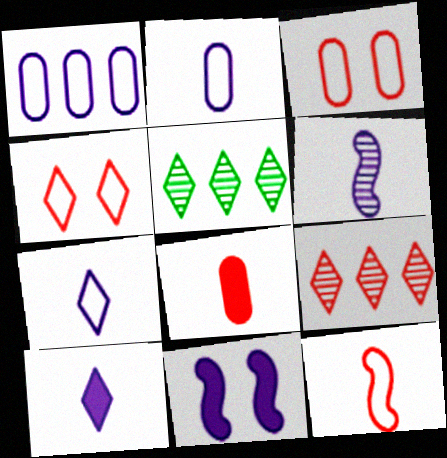[[2, 6, 10], 
[4, 5, 10]]